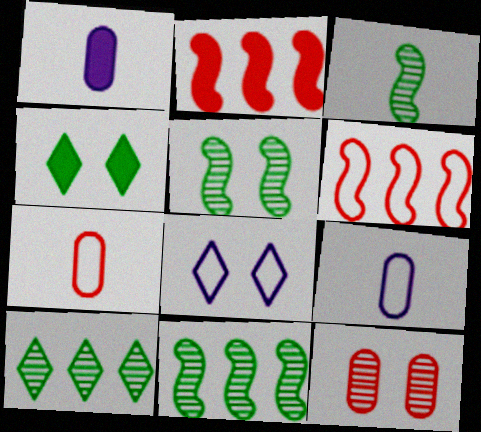[[1, 2, 4], 
[3, 5, 11]]